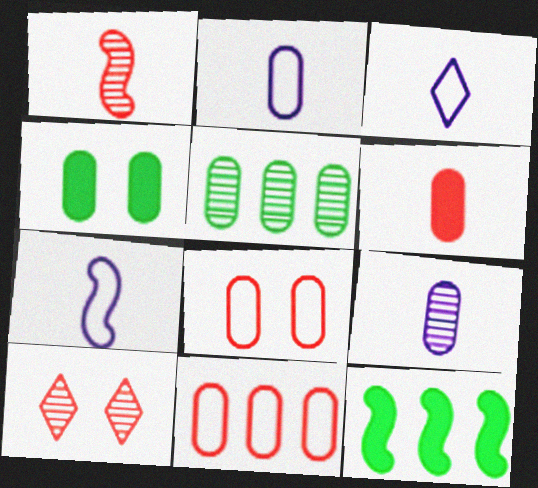[[2, 3, 7], 
[2, 10, 12], 
[4, 9, 11]]